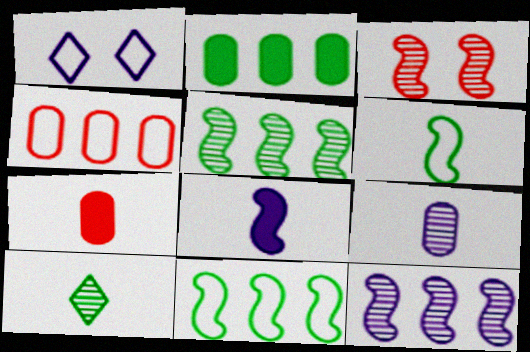[[1, 4, 6], 
[1, 5, 7], 
[3, 8, 11]]